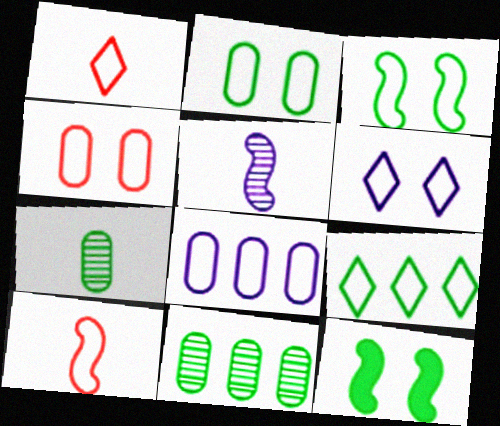[[1, 3, 8], 
[1, 6, 9], 
[3, 4, 6], 
[7, 9, 12]]